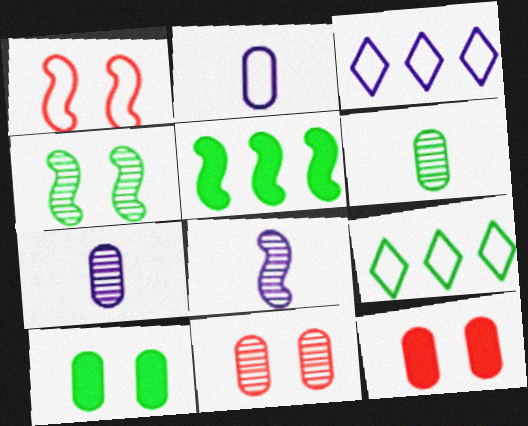[[1, 2, 9], 
[1, 5, 8], 
[8, 9, 12]]